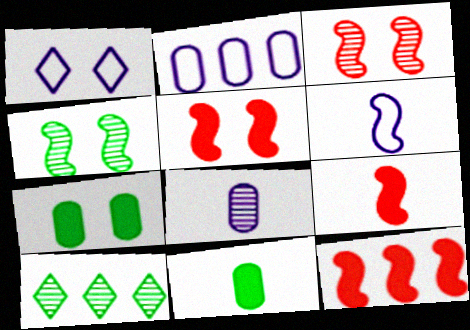[[1, 2, 6], 
[1, 3, 7], 
[2, 10, 12], 
[3, 8, 10], 
[4, 6, 12], 
[5, 9, 12]]